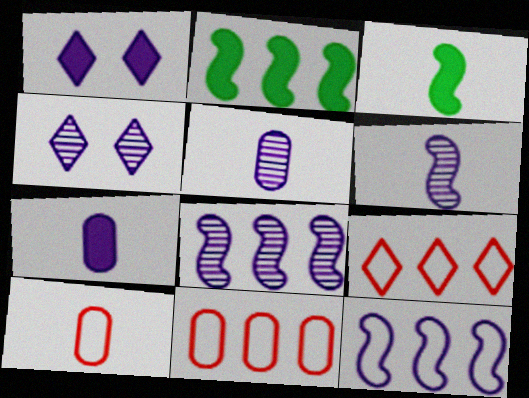[[1, 5, 12], 
[2, 4, 10], 
[3, 4, 11], 
[4, 5, 8], 
[4, 7, 12]]